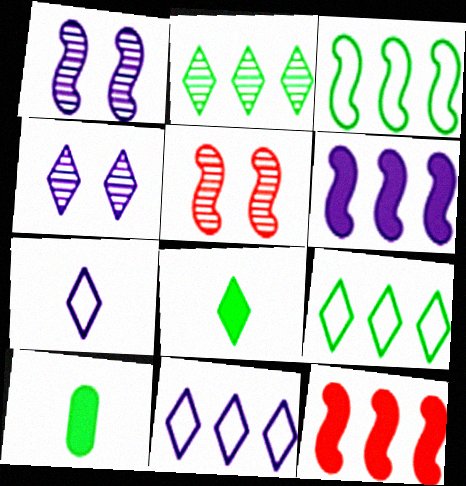[[5, 10, 11]]